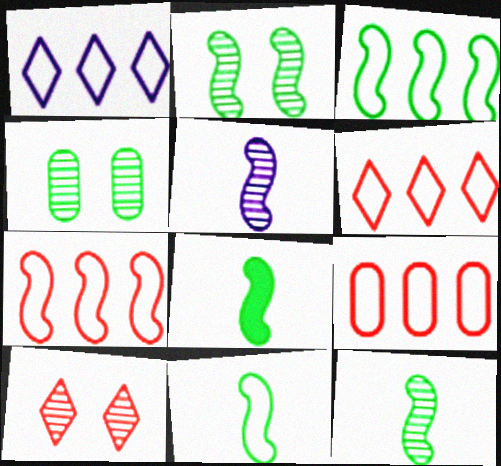[[1, 3, 9], 
[2, 3, 8], 
[6, 7, 9], 
[8, 11, 12]]